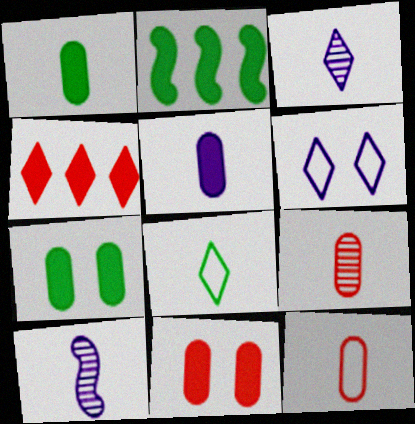[[2, 6, 9]]